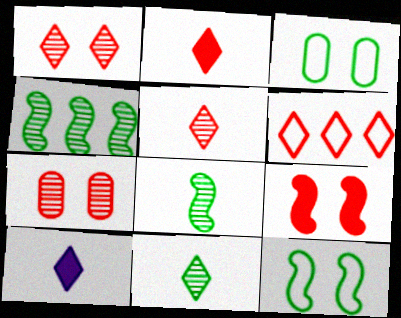[[1, 2, 6]]